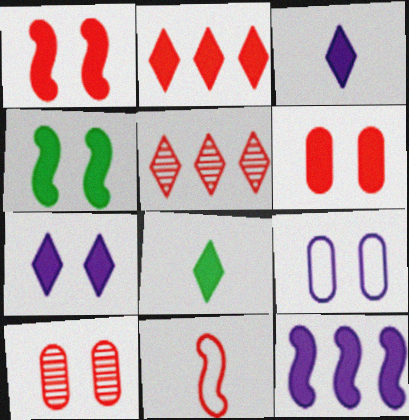[[2, 7, 8], 
[2, 10, 11], 
[4, 6, 7], 
[5, 6, 11], 
[6, 8, 12]]